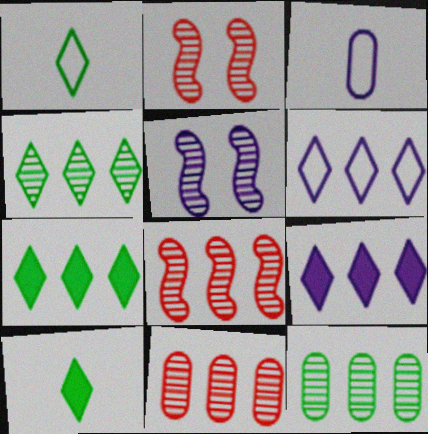[[2, 3, 7], 
[3, 5, 9]]